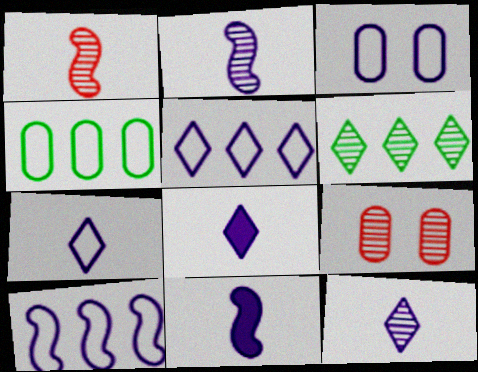[[2, 6, 9], 
[3, 7, 10], 
[7, 8, 12]]